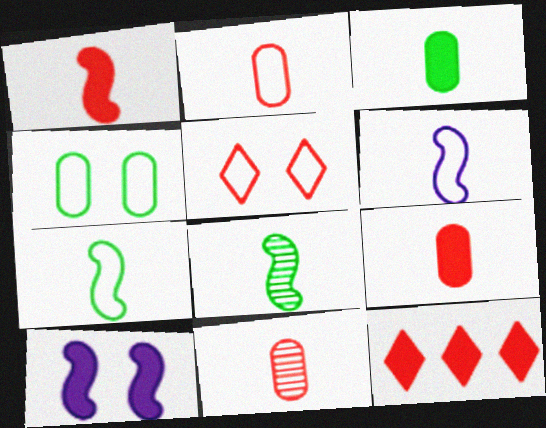[[1, 6, 8], 
[2, 9, 11], 
[3, 10, 12]]